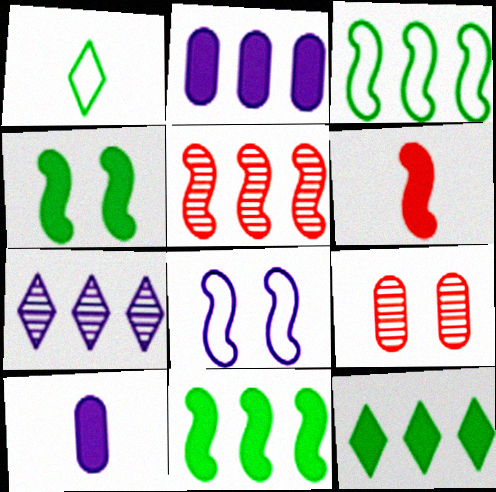[[7, 8, 10]]